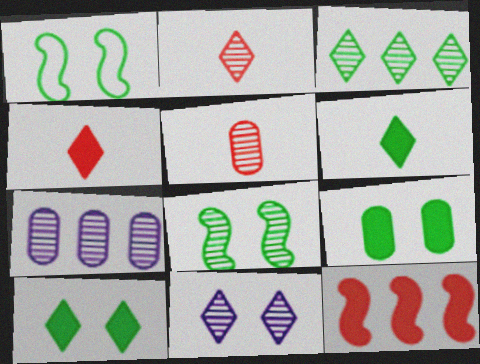[[1, 4, 7], 
[2, 3, 11], 
[2, 7, 8]]